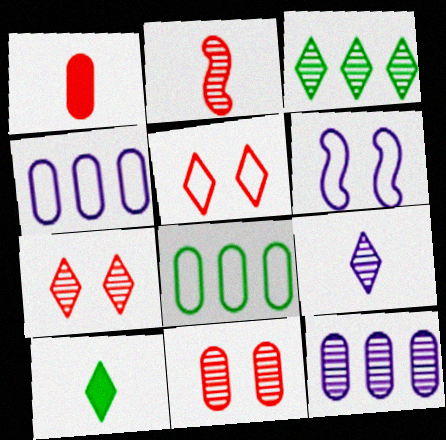[[1, 3, 6], 
[3, 7, 9]]